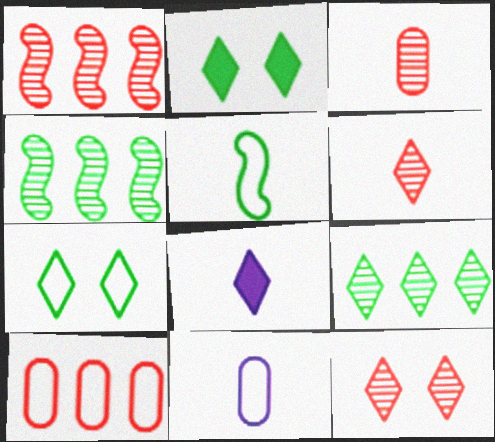[[1, 2, 11], 
[1, 3, 12], 
[3, 5, 8]]